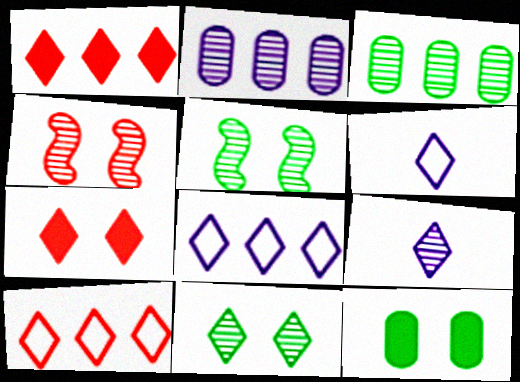[[1, 6, 11], 
[3, 4, 9]]